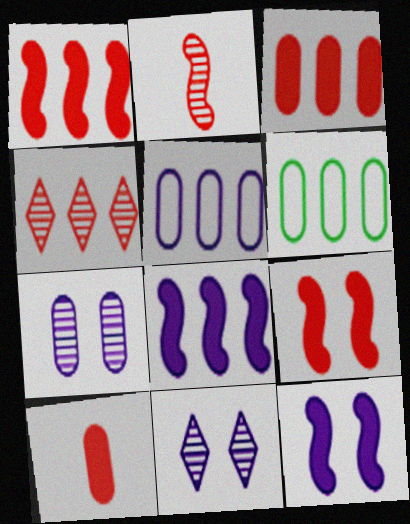[[4, 6, 8], 
[6, 7, 10]]